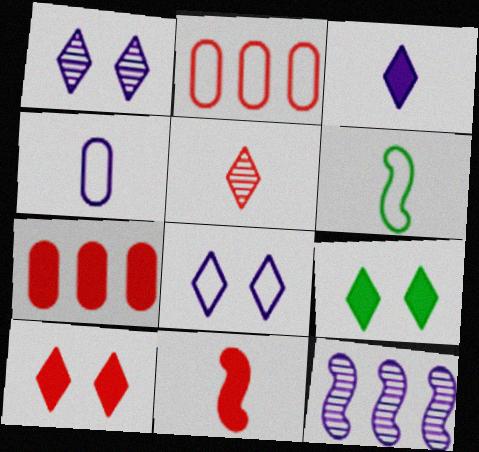[[1, 6, 7], 
[2, 6, 8], 
[7, 10, 11]]